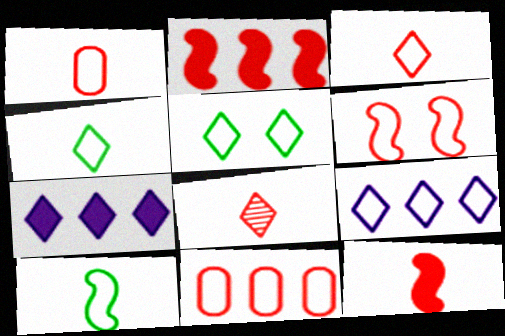[[1, 8, 12], 
[3, 5, 9], 
[3, 6, 11], 
[5, 7, 8]]